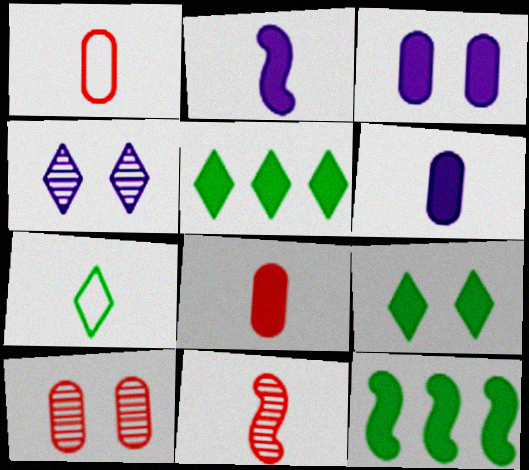[[1, 4, 12], 
[6, 7, 11]]